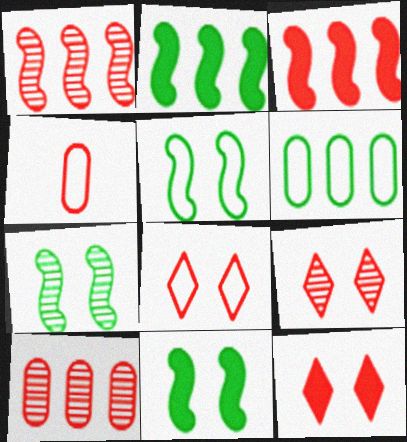[[1, 4, 12], 
[3, 4, 9], 
[5, 7, 11], 
[8, 9, 12]]